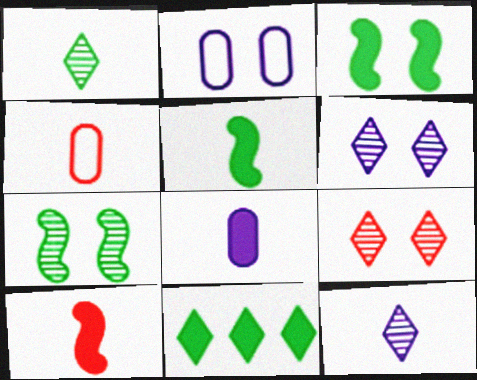[[2, 3, 9], 
[4, 5, 12]]